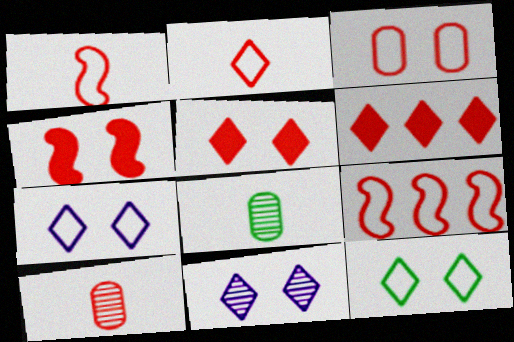[[2, 3, 9], 
[5, 9, 10], 
[5, 11, 12]]